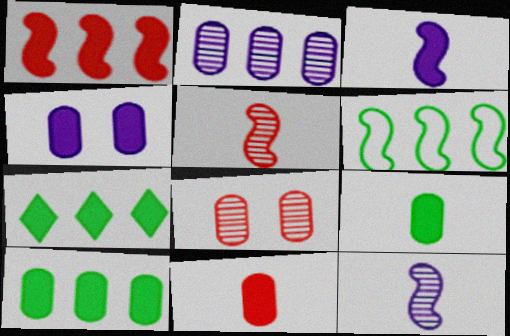[[4, 10, 11]]